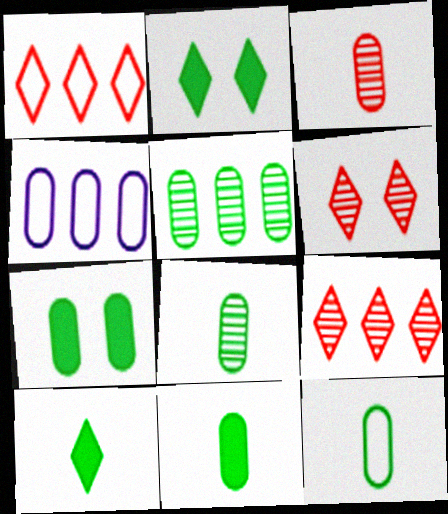[[3, 4, 7], 
[5, 7, 12], 
[8, 11, 12]]